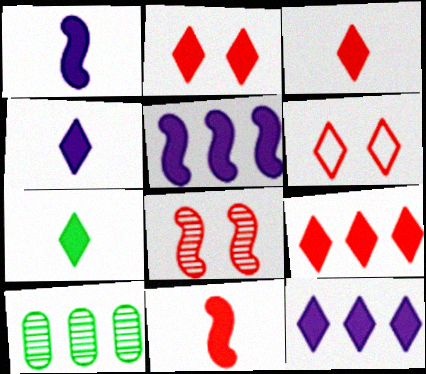[[1, 6, 10], 
[2, 3, 9], 
[2, 7, 12], 
[3, 4, 7]]